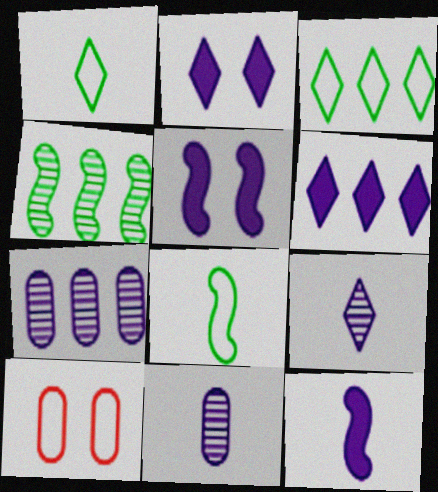[]